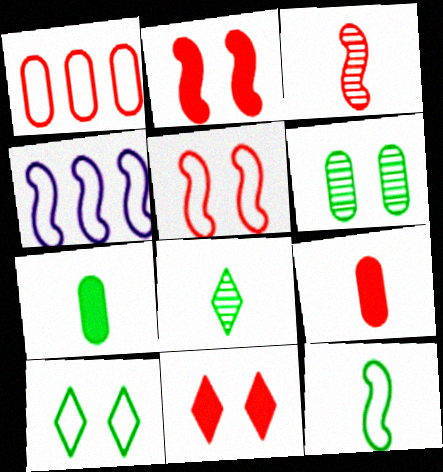[[1, 3, 11], 
[4, 5, 12], 
[7, 8, 12]]